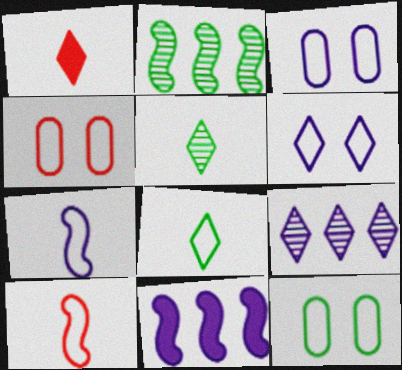[[1, 2, 3], 
[3, 4, 12], 
[4, 5, 11]]